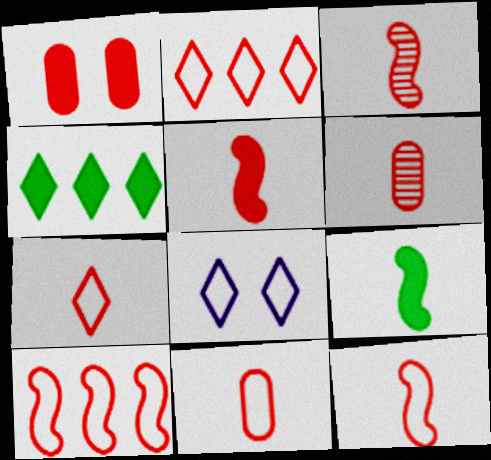[[1, 2, 3], 
[3, 5, 12], 
[5, 6, 7], 
[7, 11, 12]]